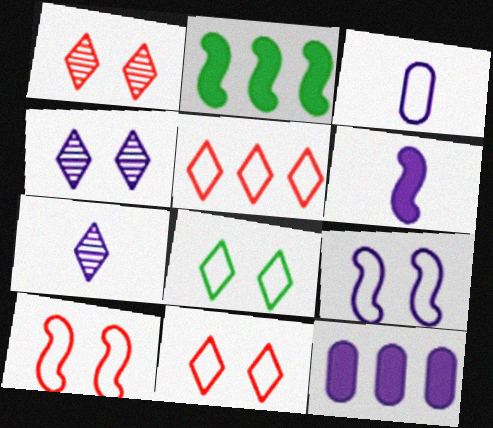[[1, 2, 3], 
[3, 6, 7], 
[7, 9, 12]]